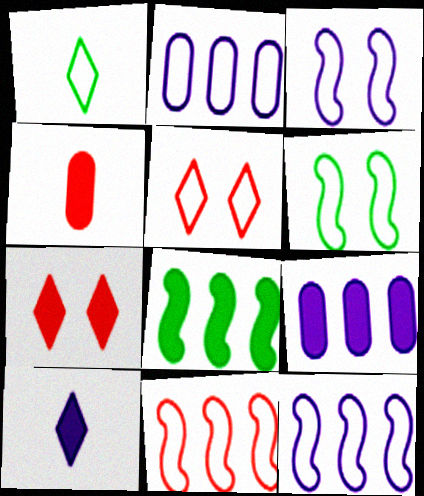[]